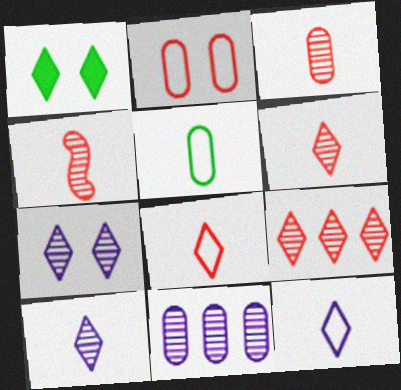[[1, 9, 12], 
[3, 4, 6]]